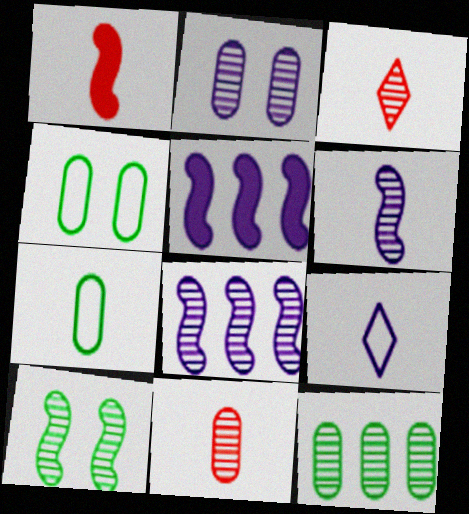[[2, 5, 9], 
[2, 11, 12], 
[3, 4, 5]]